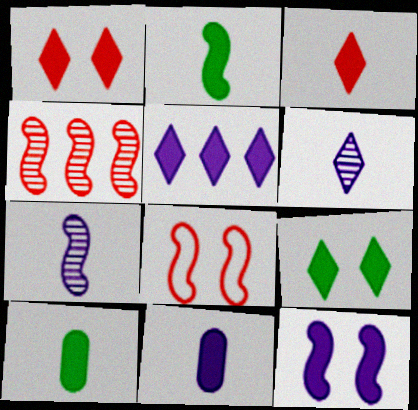[[2, 3, 11], 
[3, 5, 9], 
[5, 11, 12]]